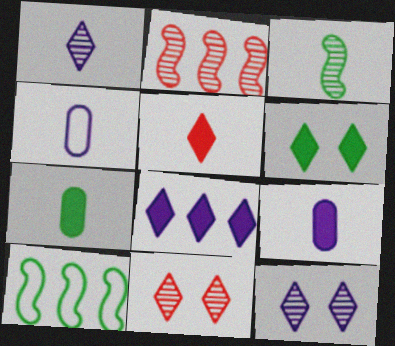[[2, 4, 6], 
[3, 4, 5], 
[5, 6, 8], 
[9, 10, 11]]